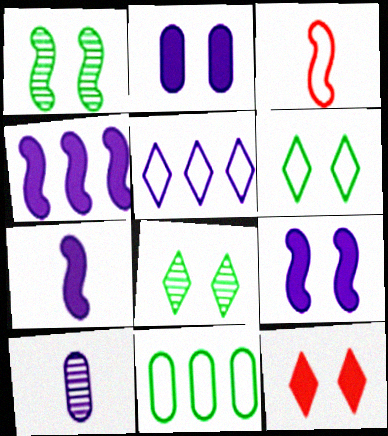[[1, 3, 4], 
[4, 7, 9], 
[5, 9, 10]]